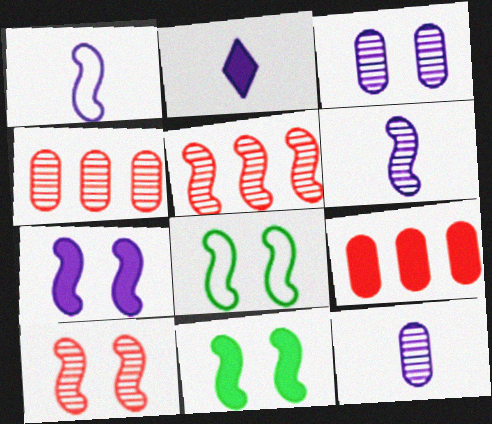[[1, 2, 12], 
[1, 5, 11], 
[2, 4, 8], 
[2, 9, 11], 
[7, 8, 10]]